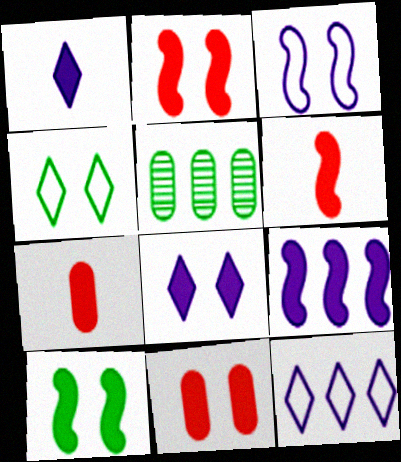[[6, 9, 10], 
[8, 10, 11]]